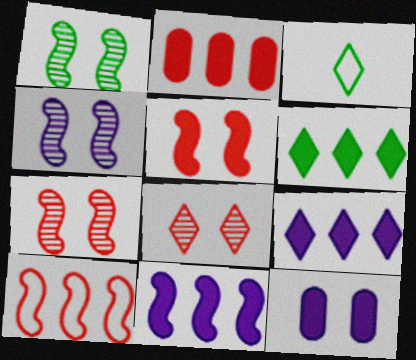[[1, 4, 7], 
[2, 3, 4], 
[2, 6, 11], 
[3, 8, 9]]